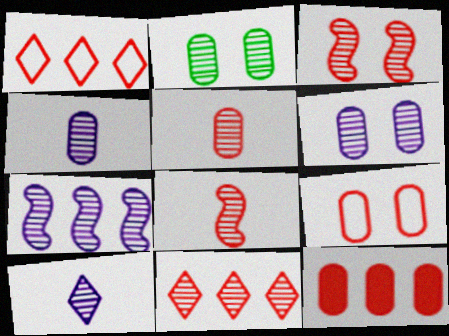[[3, 5, 11], 
[5, 9, 12], 
[6, 7, 10]]